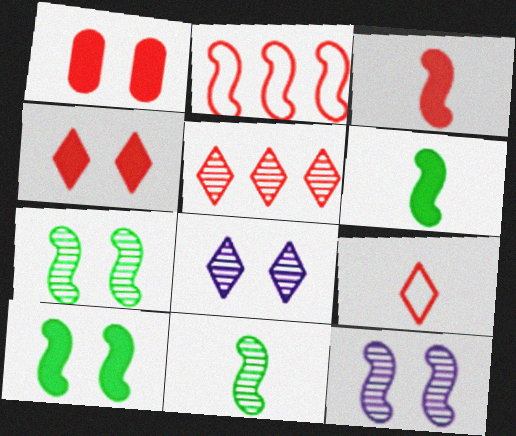[[2, 6, 12], 
[4, 5, 9]]